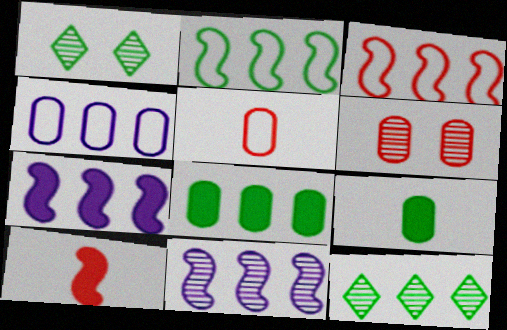[[1, 2, 9], 
[1, 4, 10], 
[1, 5, 7], 
[2, 8, 12], 
[4, 6, 9]]